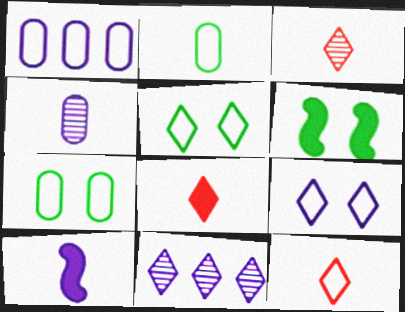[[1, 3, 6], 
[2, 3, 10], 
[3, 8, 12], 
[5, 8, 11]]